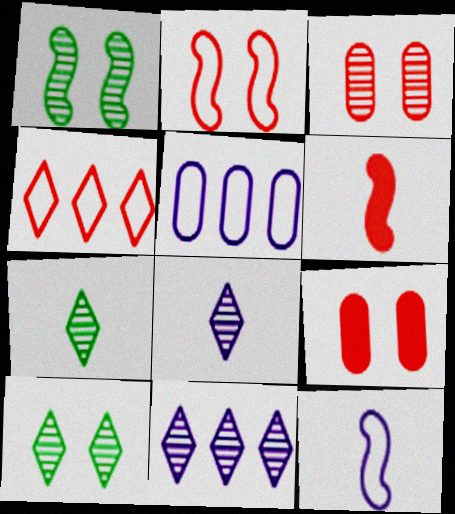[[3, 4, 6], 
[5, 6, 10]]